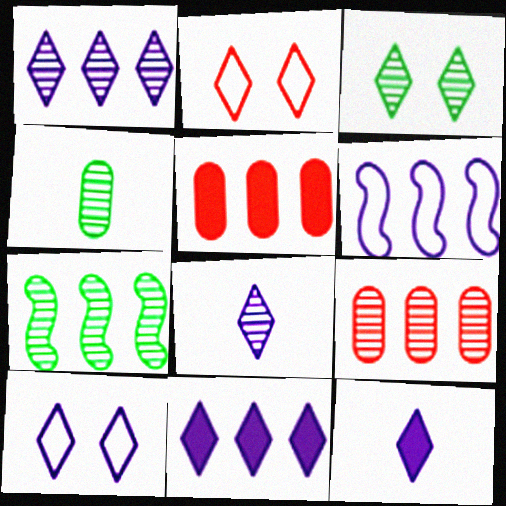[[1, 7, 9], 
[1, 10, 12], 
[3, 4, 7], 
[8, 10, 11]]